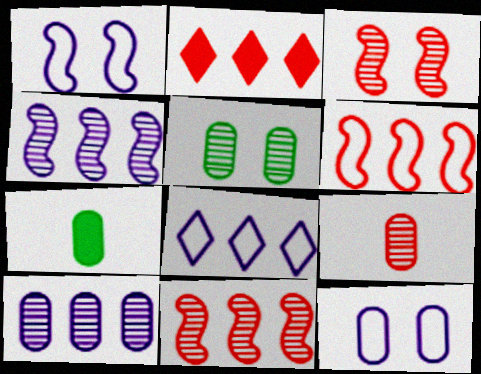[[3, 7, 8], 
[5, 9, 10]]